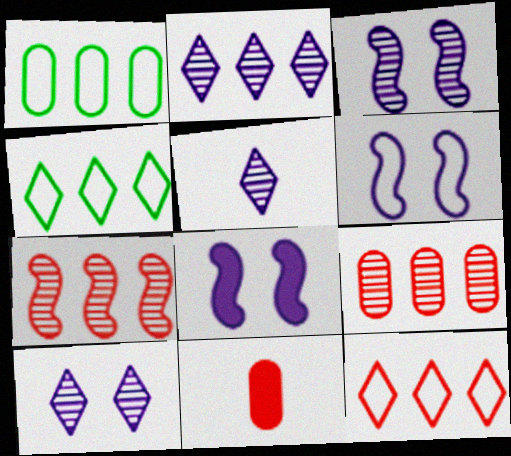[[2, 5, 10], 
[3, 4, 11], 
[3, 6, 8]]